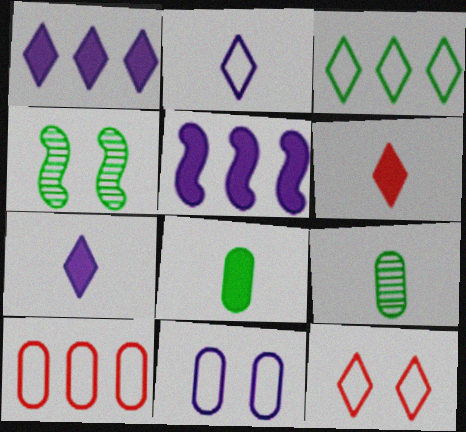[[2, 3, 12], 
[3, 4, 8], 
[4, 7, 10], 
[5, 9, 12]]